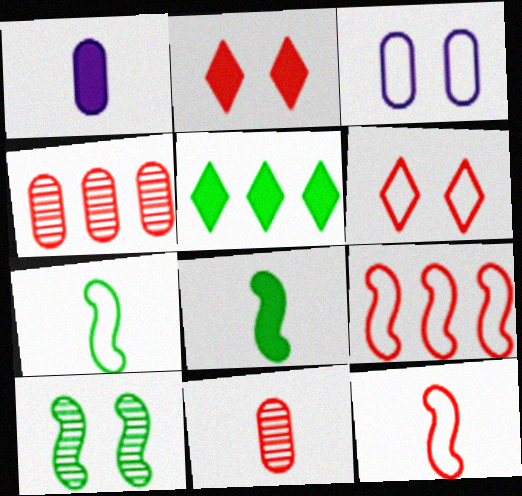[[2, 3, 10], 
[2, 4, 12], 
[2, 9, 11]]